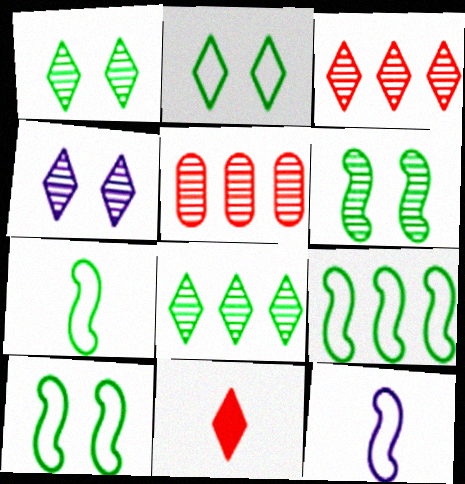[[7, 9, 10]]